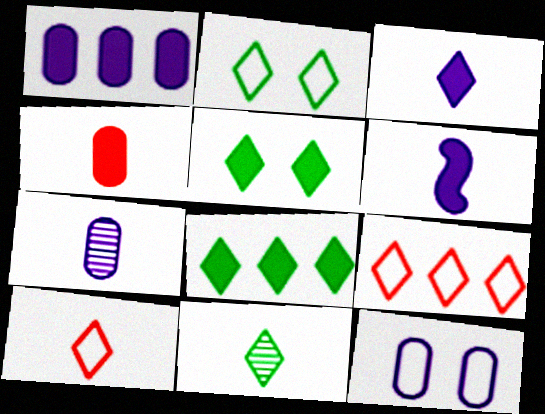[[1, 7, 12], 
[2, 8, 11], 
[3, 10, 11]]